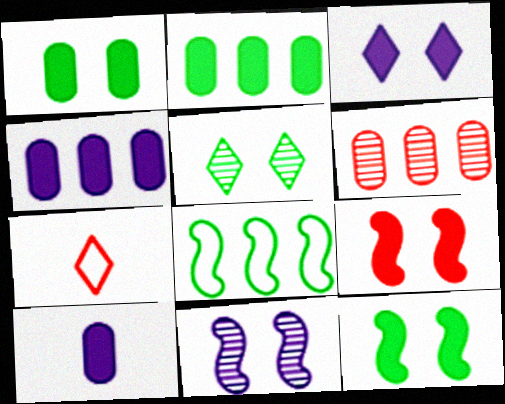[[1, 3, 9], 
[2, 7, 11], 
[6, 7, 9]]